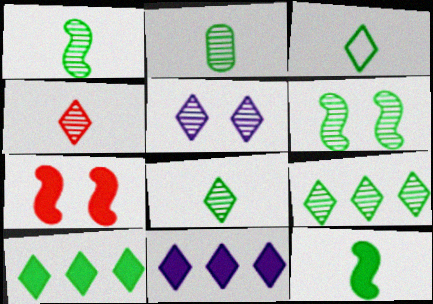[[1, 2, 8], 
[2, 3, 12], 
[2, 6, 9], 
[4, 5, 9]]